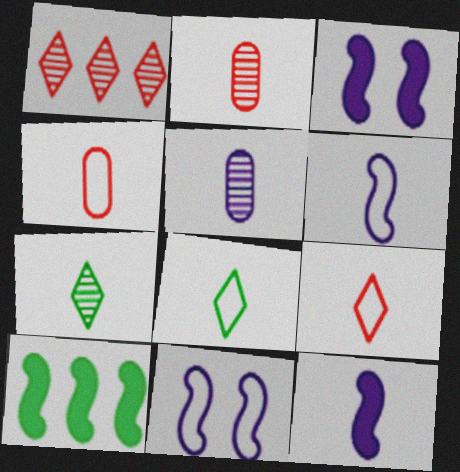[[2, 8, 12], 
[4, 6, 8], 
[4, 7, 12]]